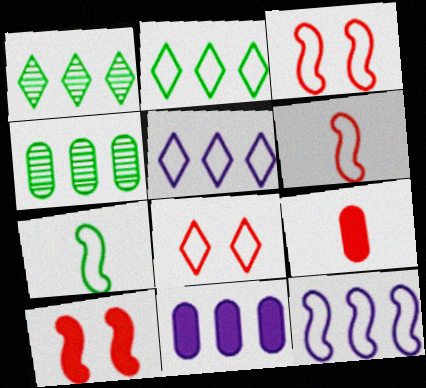[[3, 7, 12]]